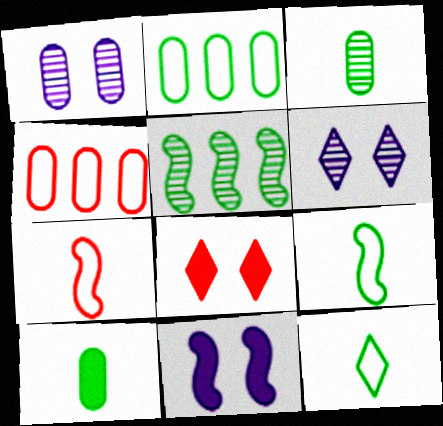[[1, 4, 10], 
[5, 7, 11]]